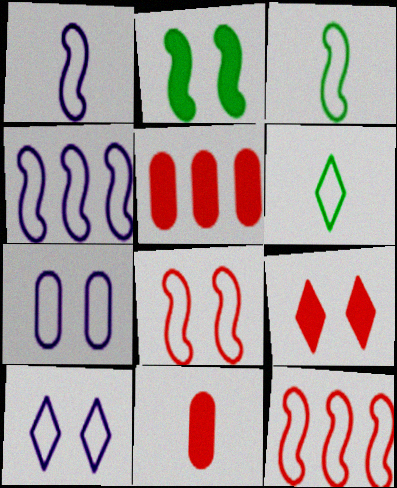[[3, 4, 8], 
[6, 7, 12]]